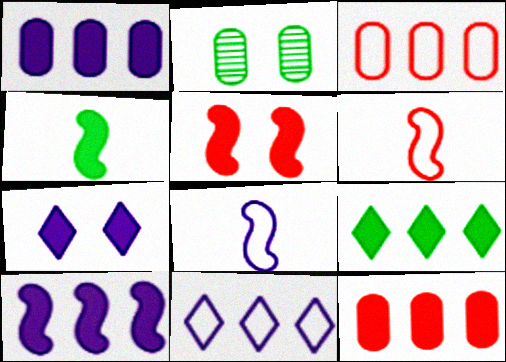[[4, 5, 10], 
[4, 7, 12], 
[9, 10, 12]]